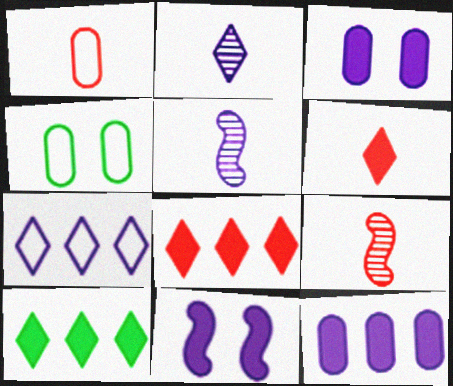[[1, 6, 9], 
[3, 5, 7], 
[4, 5, 8]]